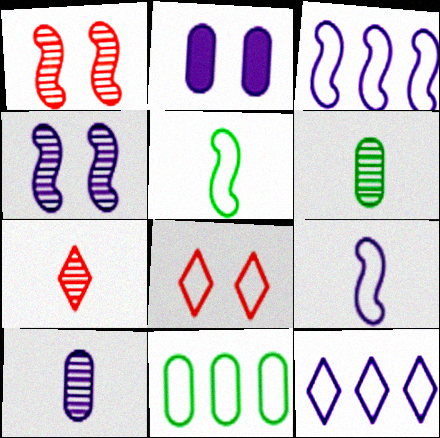[[8, 9, 11]]